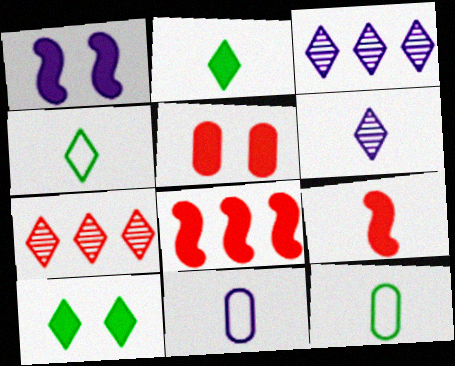[[1, 3, 11], 
[1, 5, 10], 
[1, 7, 12], 
[6, 9, 12]]